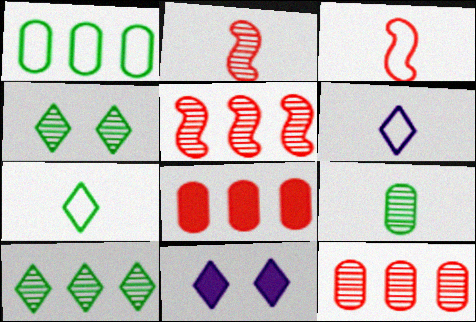[[1, 2, 11]]